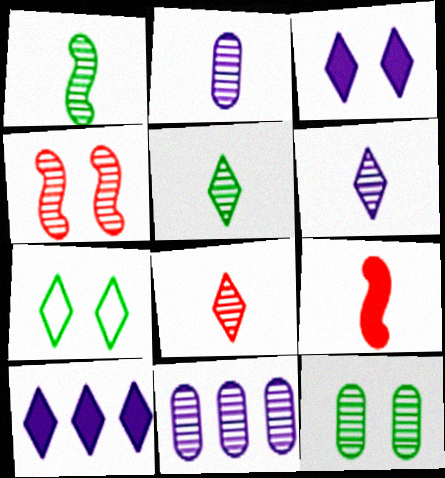[[1, 2, 8], 
[4, 5, 11], 
[5, 6, 8], 
[7, 8, 10], 
[7, 9, 11]]